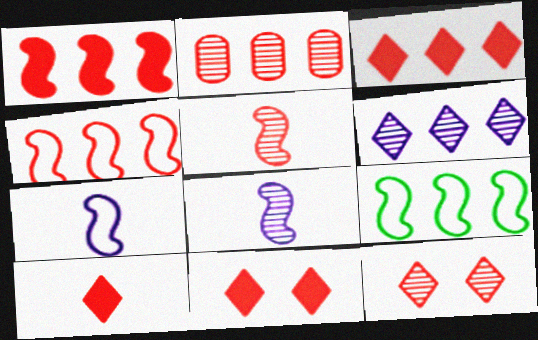[[2, 3, 4], 
[2, 5, 12], 
[3, 10, 11]]